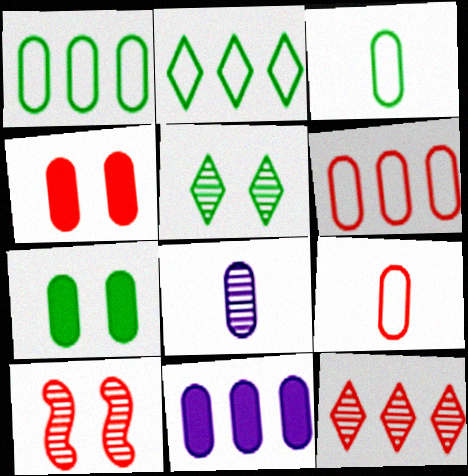[[1, 4, 8], 
[6, 7, 8]]